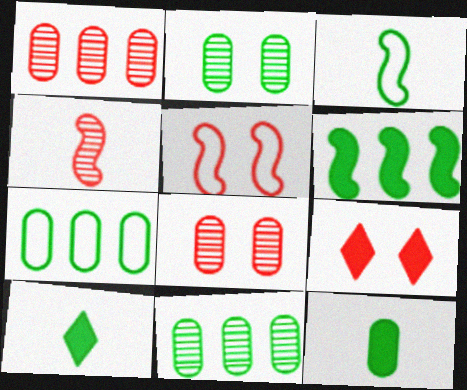[[2, 7, 12], 
[5, 8, 9]]